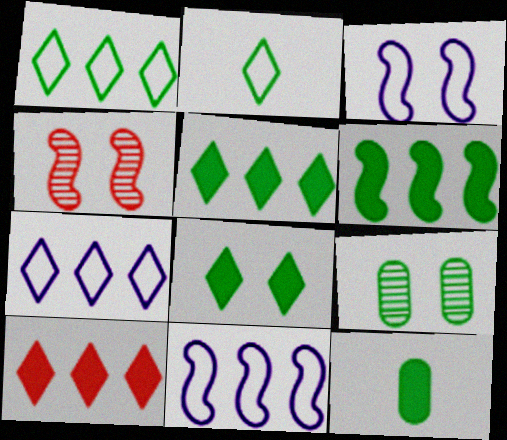[[2, 6, 9], 
[4, 7, 12], 
[6, 8, 12]]